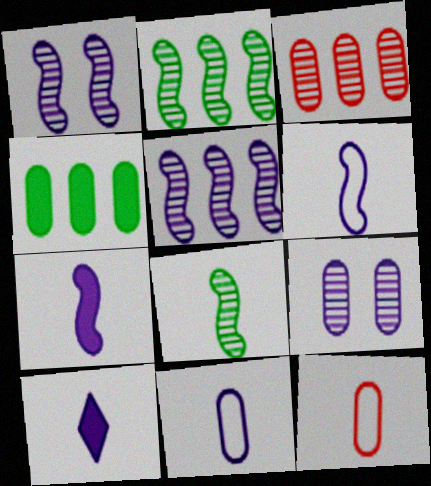[[4, 9, 12], 
[8, 10, 12]]